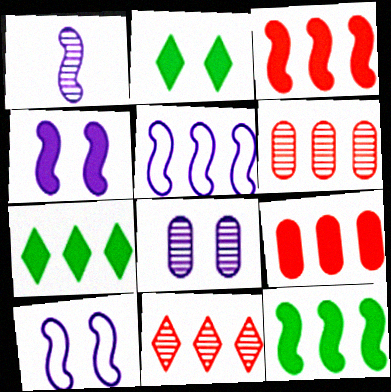[[1, 4, 5], 
[5, 6, 7]]